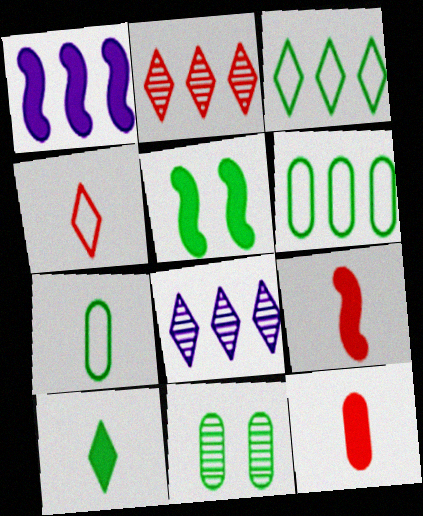[[1, 2, 6], 
[1, 4, 11], 
[1, 5, 9]]